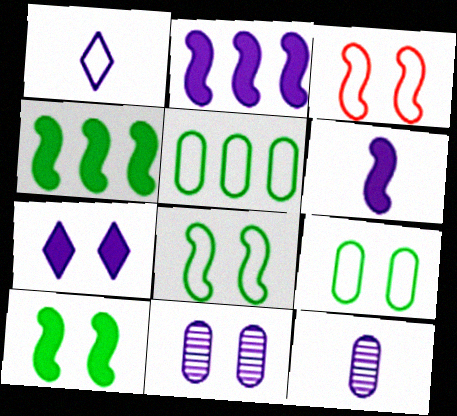[[1, 2, 11], 
[1, 3, 5], 
[1, 6, 12]]